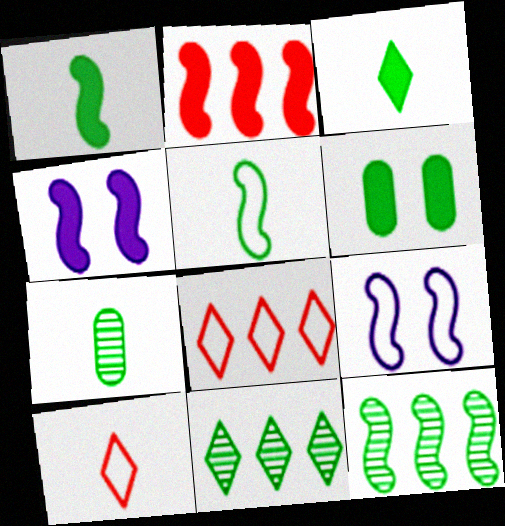[[1, 2, 4], 
[3, 5, 7], 
[4, 7, 8], 
[5, 6, 11]]